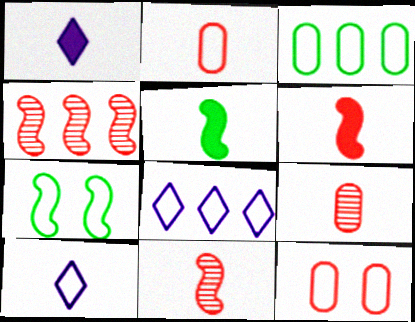[[2, 7, 8], 
[5, 9, 10]]